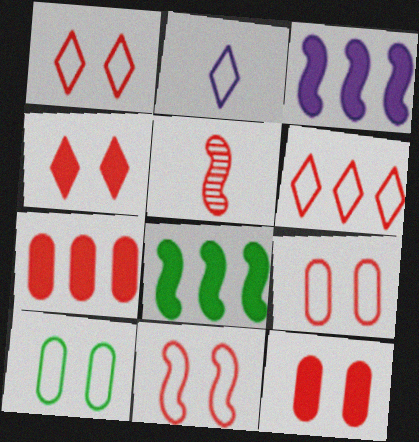[[1, 5, 7], 
[1, 9, 11], 
[5, 6, 12]]